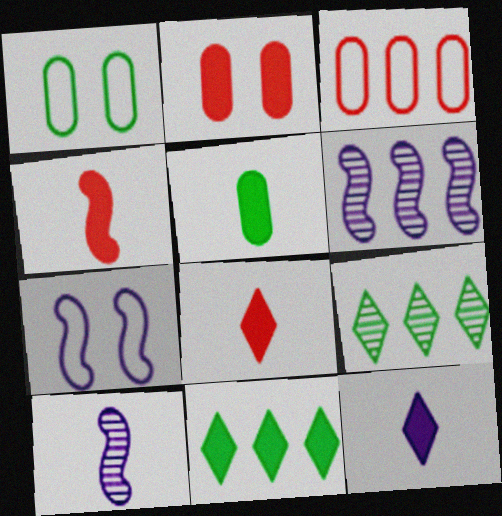[[1, 6, 8], 
[3, 6, 11], 
[4, 5, 12]]